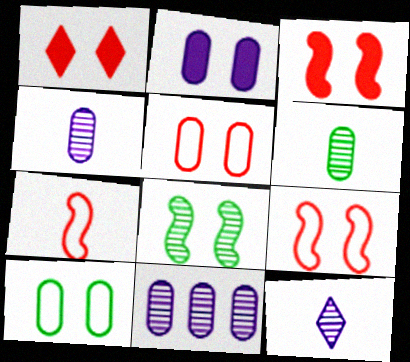[]